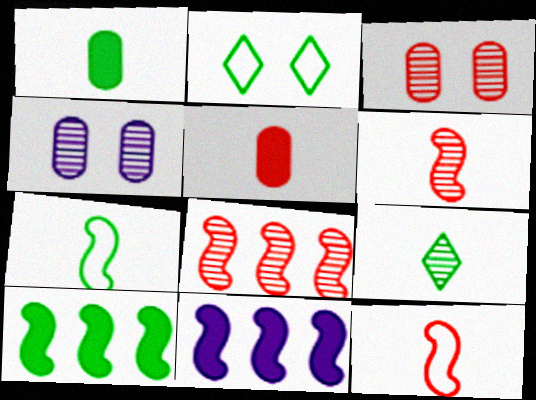[[1, 7, 9], 
[4, 8, 9]]